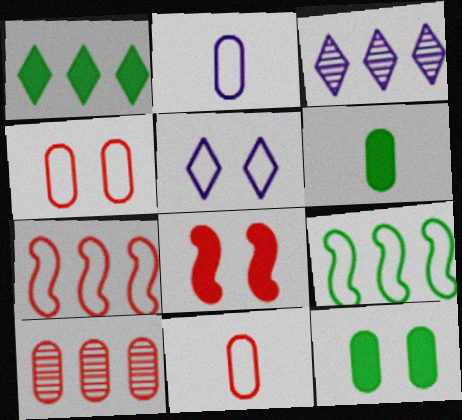[[2, 10, 12], 
[5, 9, 11]]